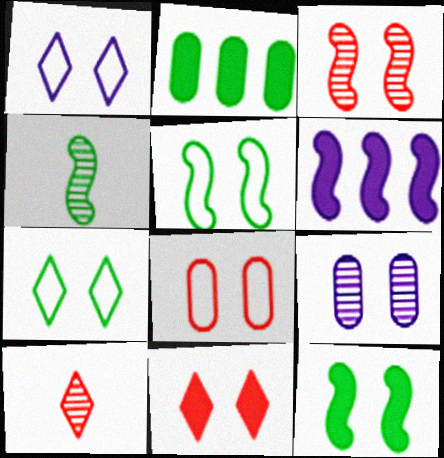[[1, 5, 8], 
[2, 4, 7], 
[3, 8, 11], 
[5, 9, 11]]